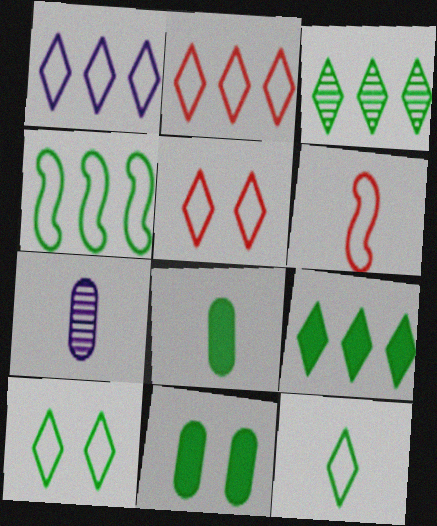[[1, 5, 12]]